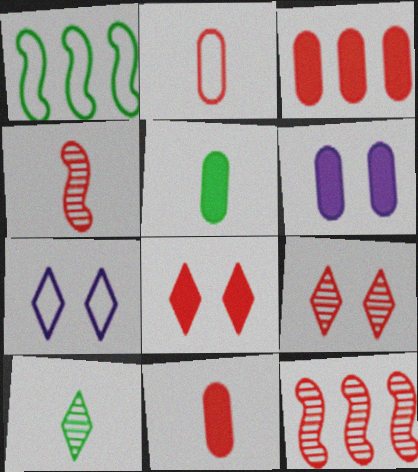[[1, 2, 7], 
[2, 8, 12], 
[3, 5, 6], 
[5, 7, 12]]